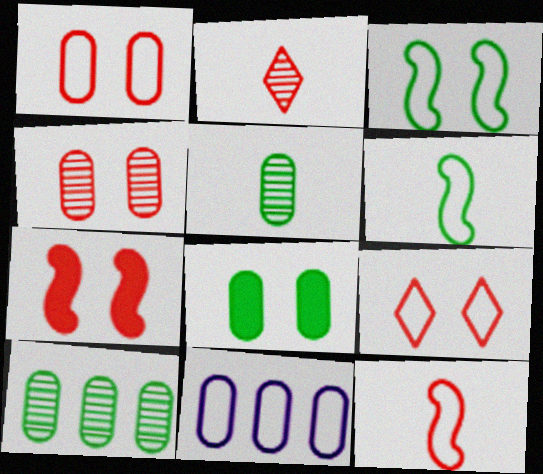[[4, 7, 9], 
[6, 9, 11]]